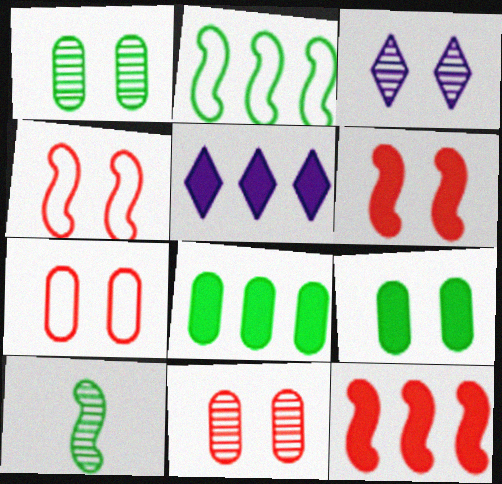[[3, 4, 9], 
[5, 7, 10], 
[5, 8, 12]]